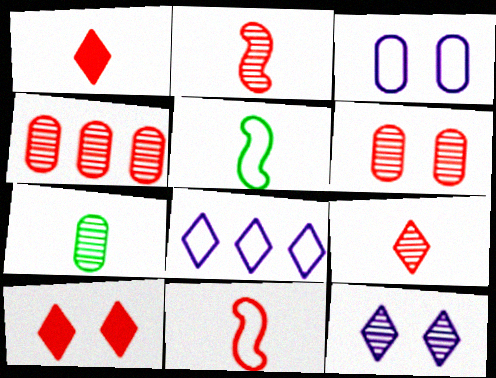[[4, 10, 11]]